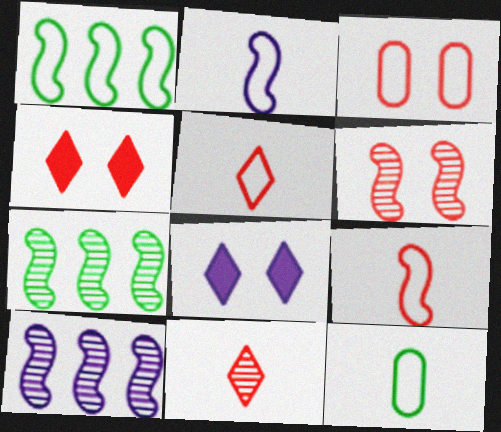[[2, 5, 12], 
[3, 4, 6], 
[4, 10, 12]]